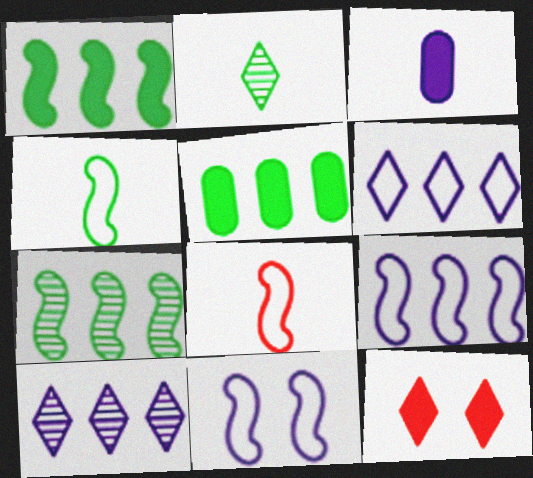[[1, 3, 12], 
[2, 3, 8], 
[2, 6, 12], 
[3, 10, 11]]